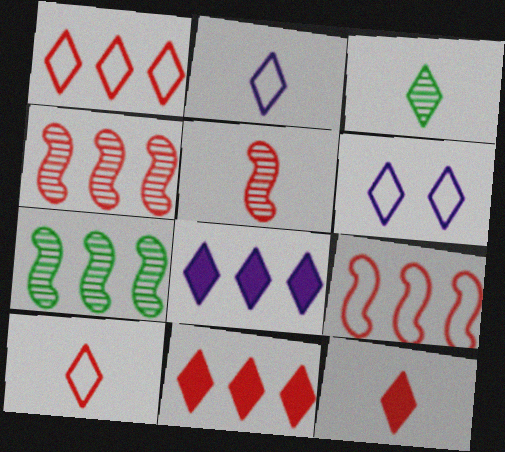[[2, 3, 12], 
[3, 6, 11]]